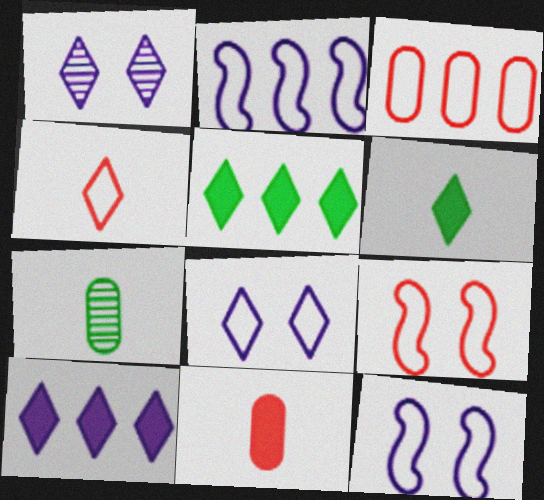[[1, 4, 5], 
[3, 4, 9], 
[7, 9, 10]]